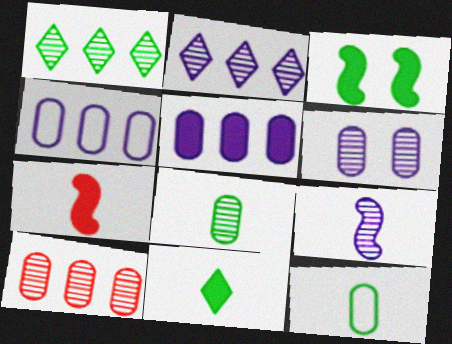[[1, 3, 12], 
[2, 6, 9], 
[6, 8, 10]]